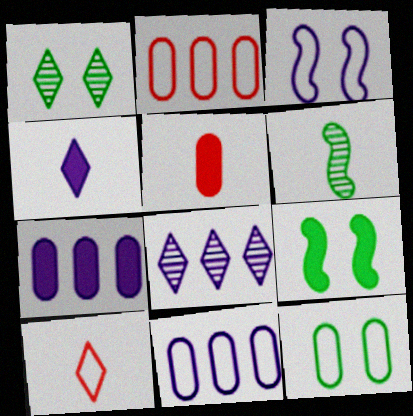[[1, 9, 12]]